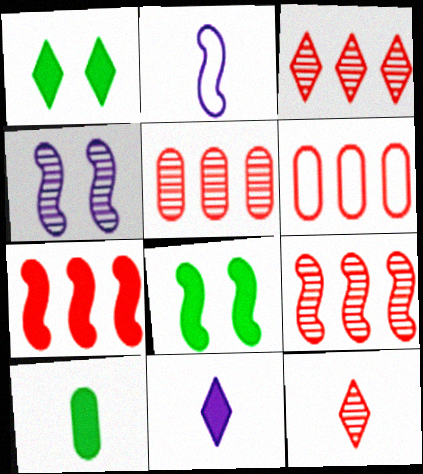[[1, 2, 5], 
[2, 8, 9], 
[2, 10, 12], 
[3, 5, 9], 
[3, 6, 7]]